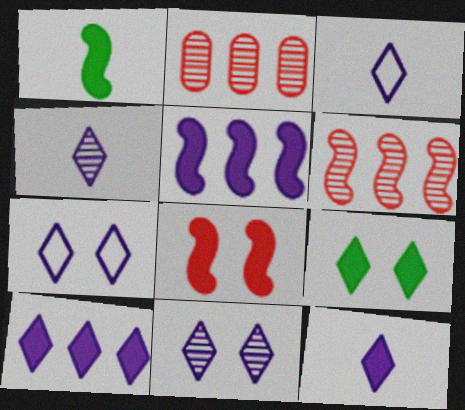[[1, 2, 7], 
[1, 5, 8], 
[3, 4, 12], 
[3, 10, 11], 
[4, 7, 10]]